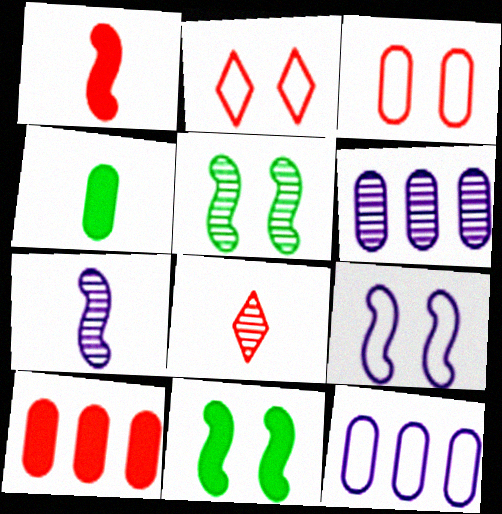[[3, 4, 6], 
[5, 6, 8], 
[8, 11, 12]]